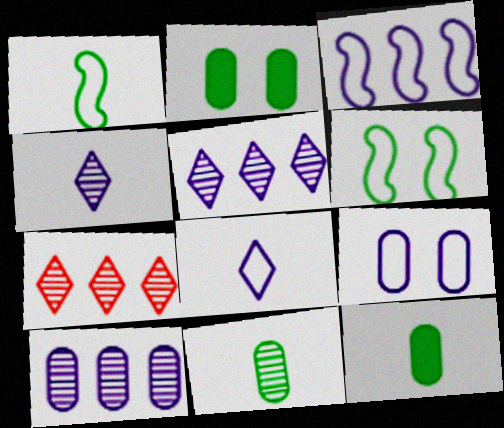[[3, 8, 9]]